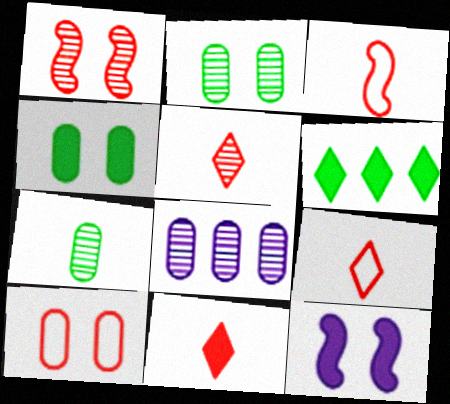[[5, 9, 11]]